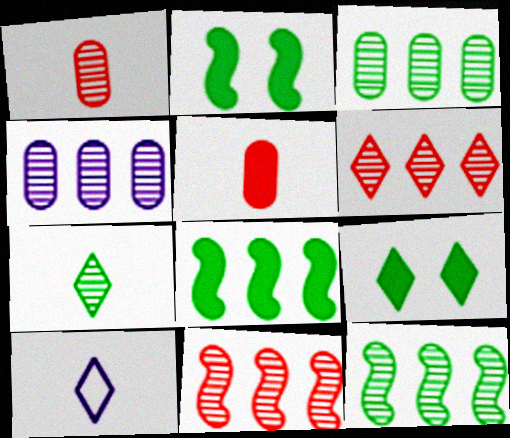[[4, 6, 12], 
[6, 9, 10]]